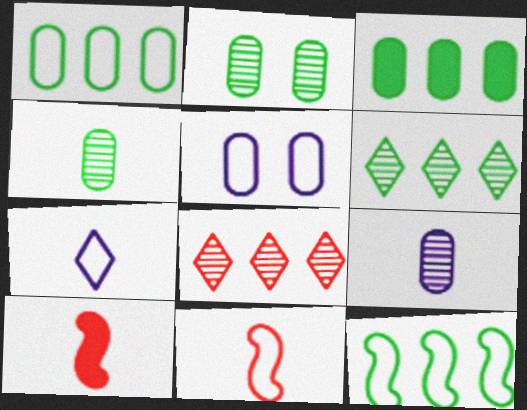[[3, 6, 12], 
[4, 7, 10], 
[5, 6, 10]]